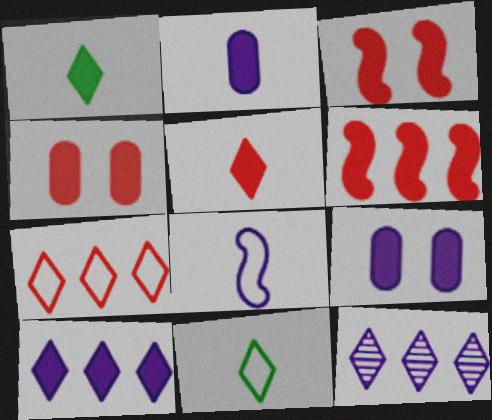[[1, 6, 9], 
[4, 5, 6], 
[8, 9, 12]]